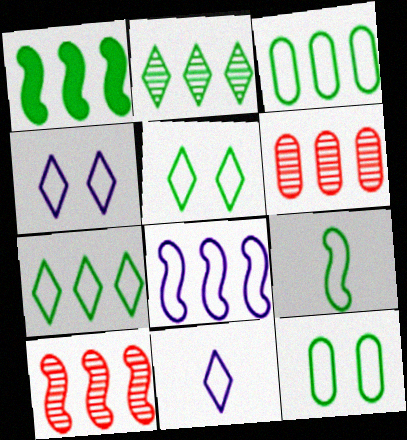[[1, 2, 3], 
[1, 8, 10], 
[3, 5, 9], 
[7, 9, 12]]